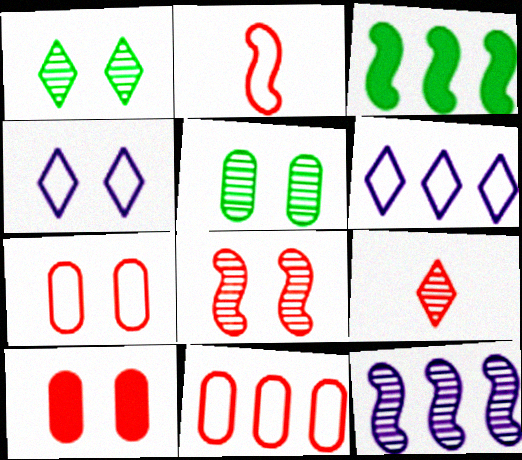[[5, 9, 12]]